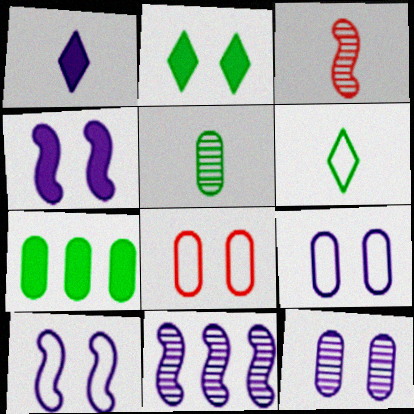[[1, 9, 11]]